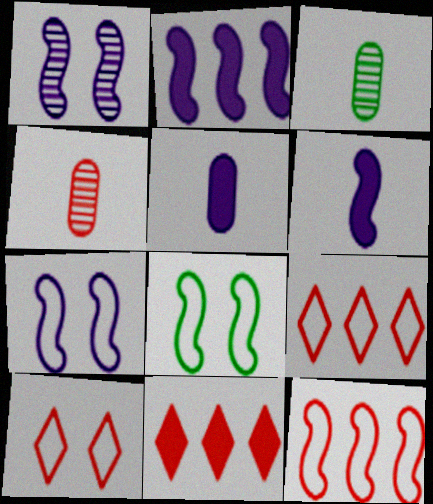[[2, 3, 10], 
[3, 7, 11]]